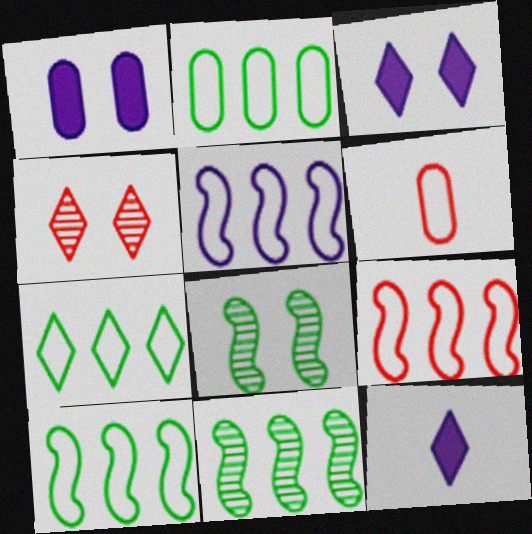[[2, 7, 10], 
[3, 6, 11], 
[4, 7, 12], 
[5, 9, 10]]